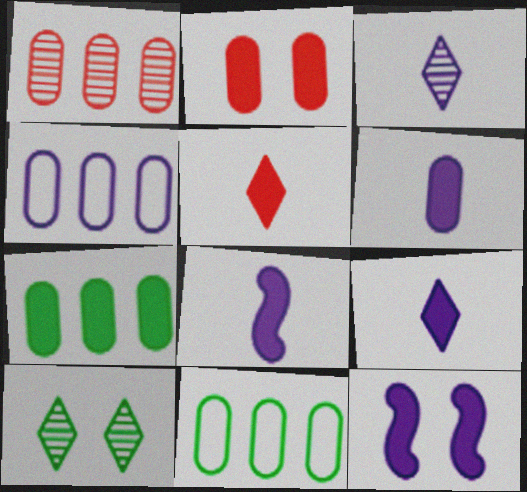[[1, 4, 7], 
[2, 6, 7], 
[3, 4, 12], 
[5, 7, 12], 
[6, 8, 9]]